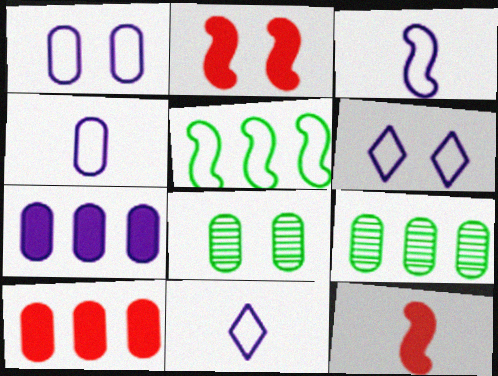[[2, 6, 8], 
[2, 9, 11], 
[3, 4, 11], 
[4, 8, 10], 
[6, 9, 12]]